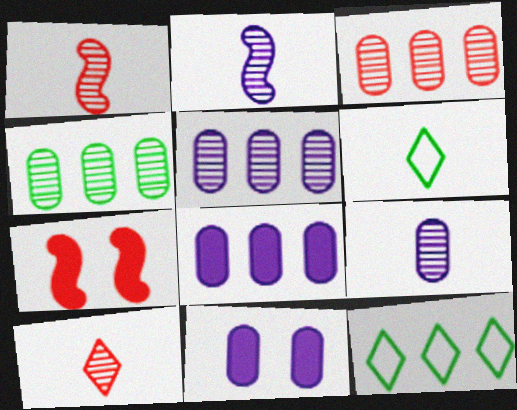[[1, 11, 12], 
[3, 4, 5], 
[5, 6, 7], 
[7, 9, 12]]